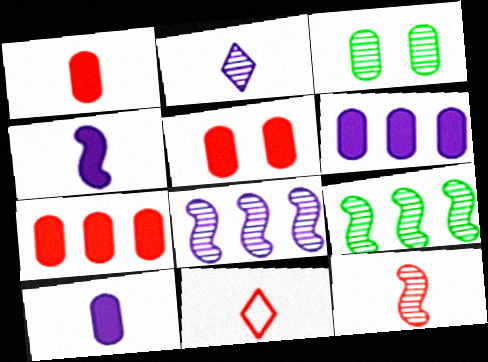[[1, 5, 7], 
[1, 11, 12]]